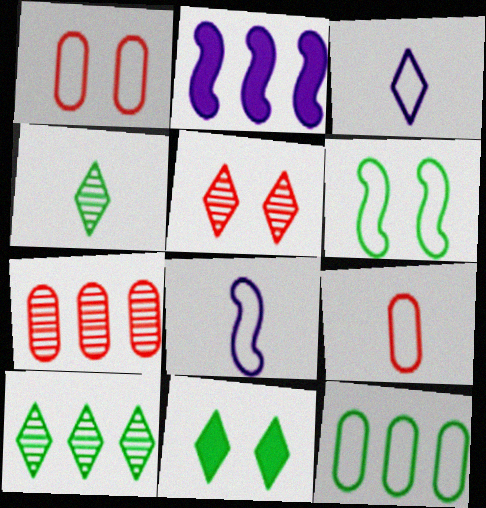[[1, 2, 4], 
[7, 8, 11]]